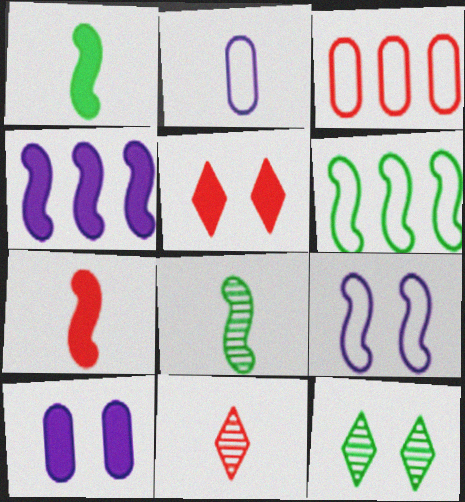[[1, 2, 11], 
[6, 10, 11]]